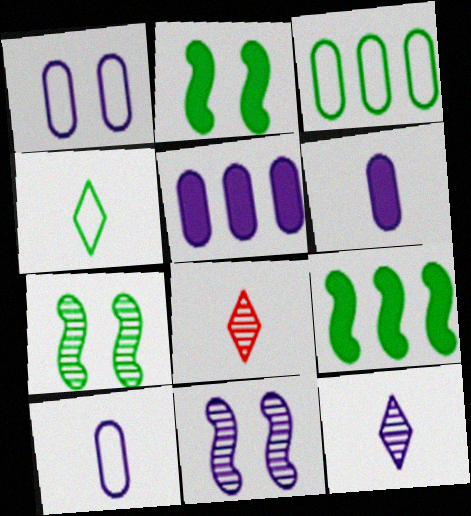[[1, 8, 9]]